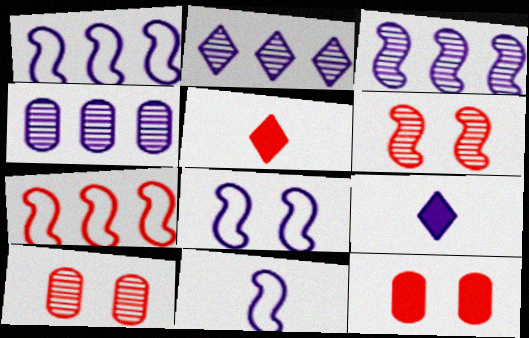[[1, 8, 11], 
[2, 3, 4], 
[4, 8, 9], 
[5, 7, 10]]